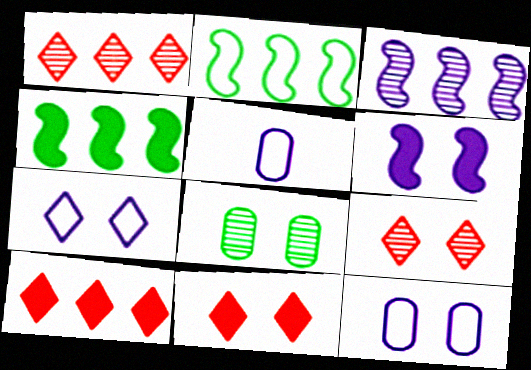[[4, 5, 9]]